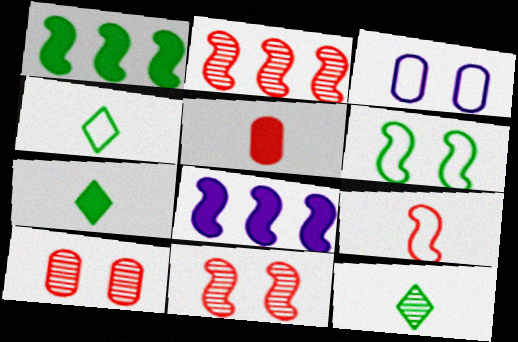[[2, 3, 7], 
[4, 7, 12], 
[4, 8, 10]]